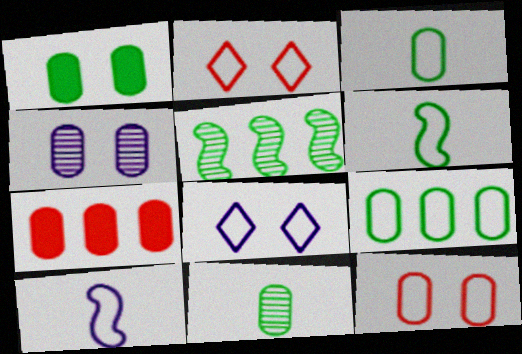[[1, 4, 12], 
[1, 9, 11], 
[2, 9, 10], 
[3, 4, 7]]